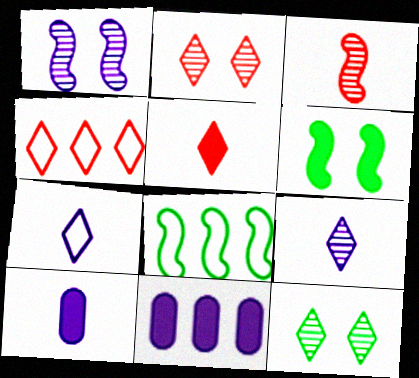[[1, 7, 11], 
[2, 4, 5], 
[2, 8, 10], 
[5, 6, 11]]